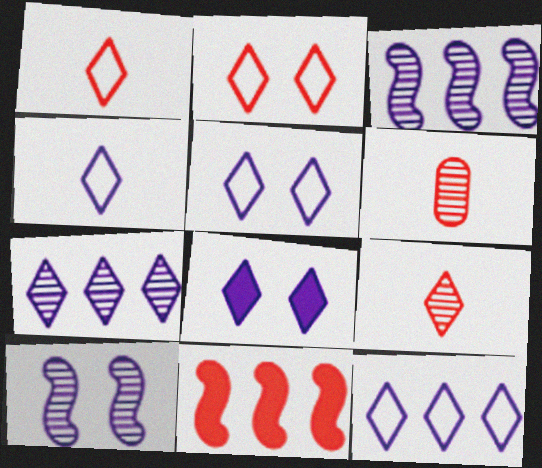[[2, 6, 11], 
[4, 5, 12], 
[4, 7, 8]]